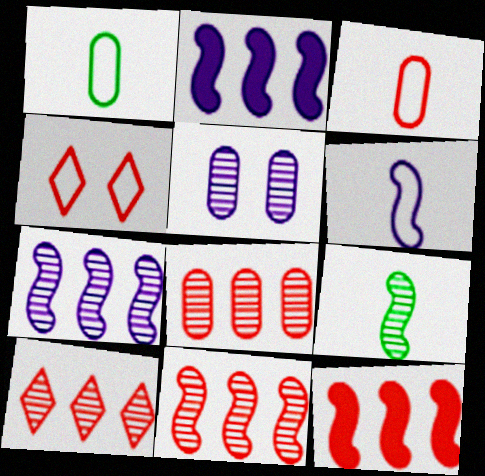[[5, 9, 10], 
[8, 10, 11]]